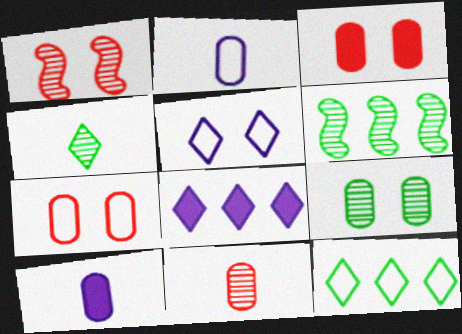[[1, 10, 12], 
[4, 6, 9]]